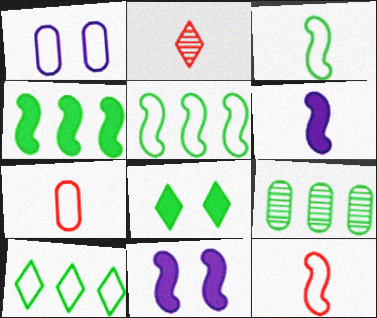[[1, 2, 4], 
[1, 10, 12], 
[3, 8, 9], 
[4, 9, 10]]